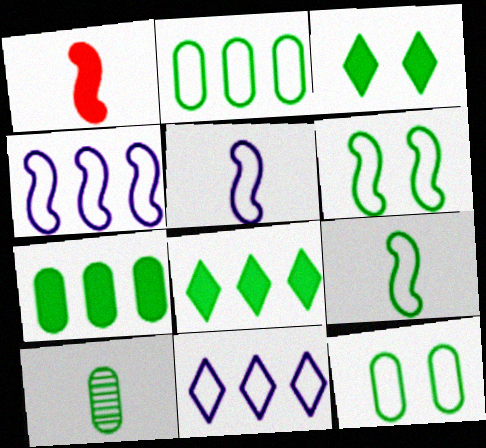[[6, 8, 10], 
[7, 10, 12]]